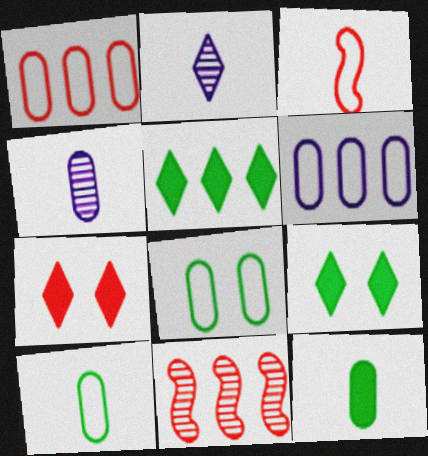[[2, 3, 12], 
[5, 6, 11]]